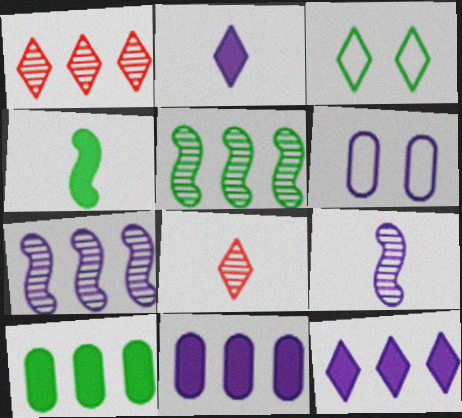[[1, 2, 3], 
[1, 4, 6], 
[2, 6, 7], 
[3, 8, 12], 
[6, 9, 12]]